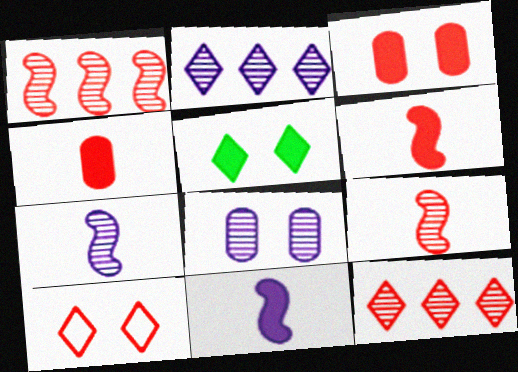[[1, 4, 10], 
[2, 7, 8]]